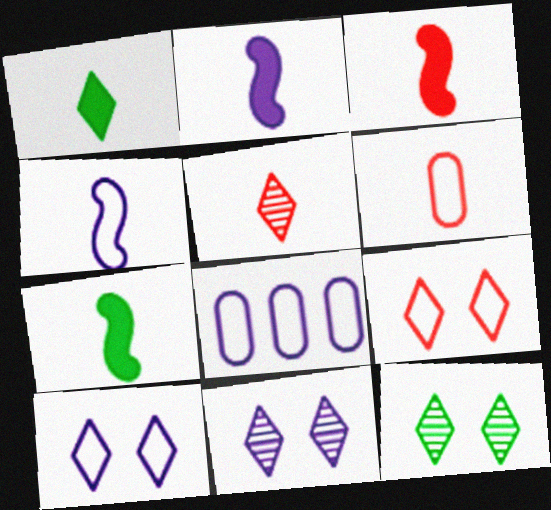[[2, 3, 7], 
[2, 8, 11], 
[3, 5, 6], 
[3, 8, 12], 
[4, 8, 10]]